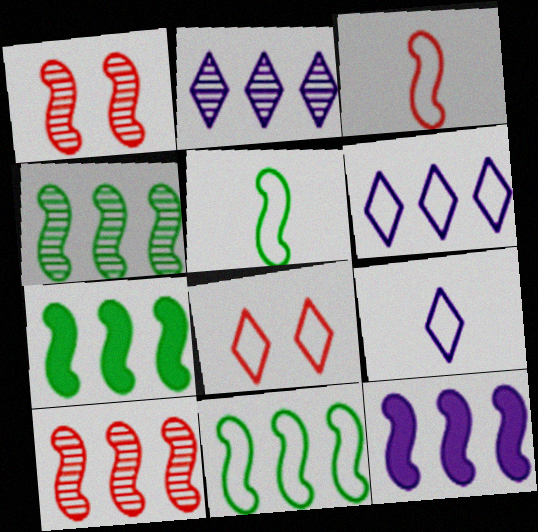[[1, 5, 12], 
[4, 7, 11], 
[10, 11, 12]]